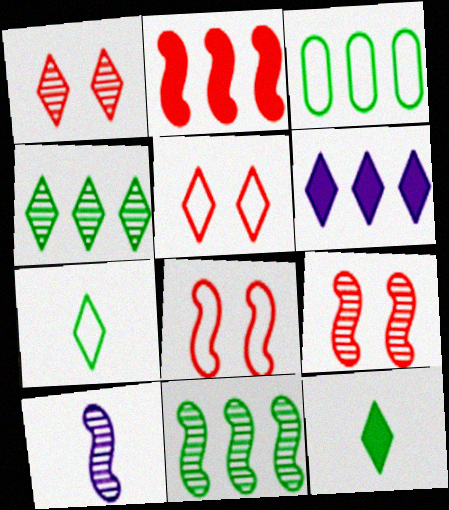[[1, 6, 7], 
[9, 10, 11]]